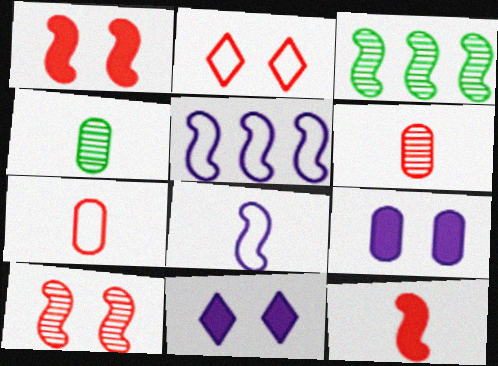[[1, 3, 8], 
[3, 7, 11]]